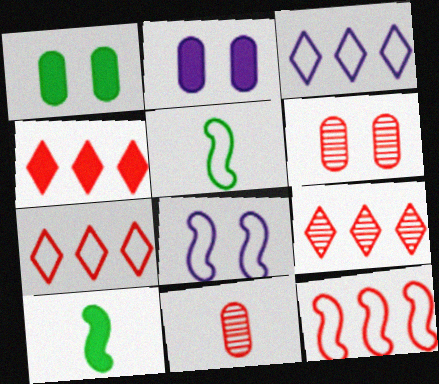[[2, 4, 10], 
[2, 5, 9], 
[3, 6, 10], 
[4, 7, 9], 
[5, 8, 12]]